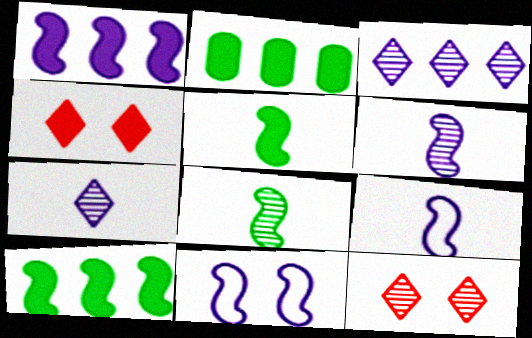[[1, 6, 11], 
[2, 9, 12]]